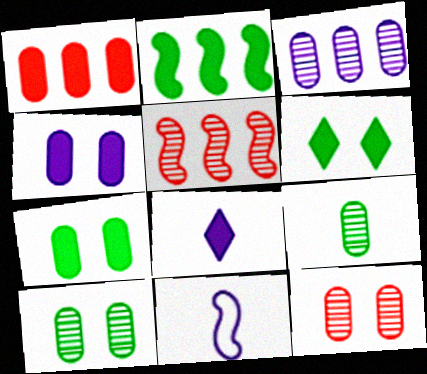[[3, 9, 12]]